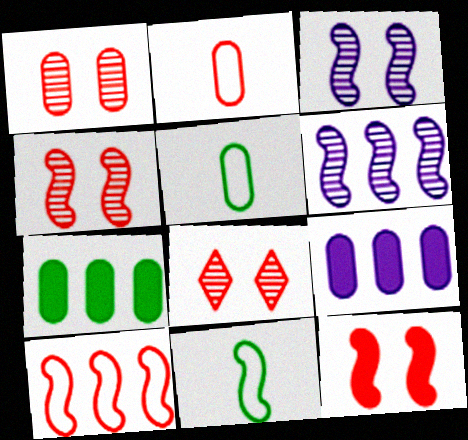[[1, 4, 8], 
[1, 5, 9], 
[6, 11, 12], 
[8, 9, 11]]